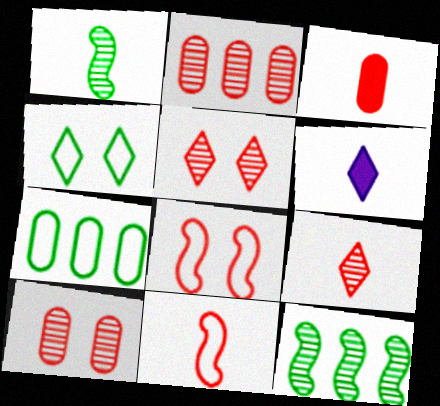[[3, 9, 11]]